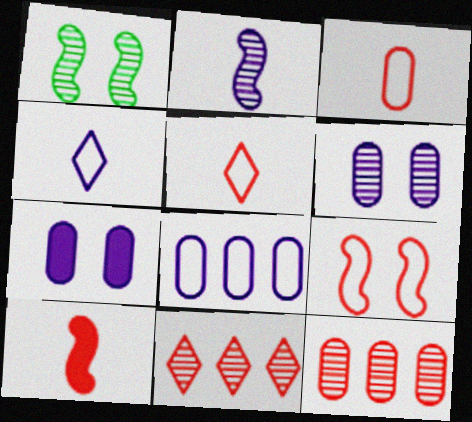[]